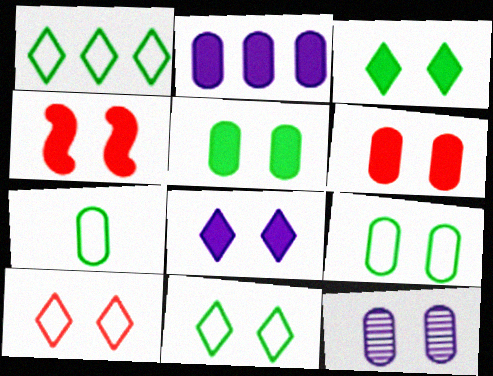[[4, 5, 8], 
[4, 11, 12], 
[6, 9, 12]]